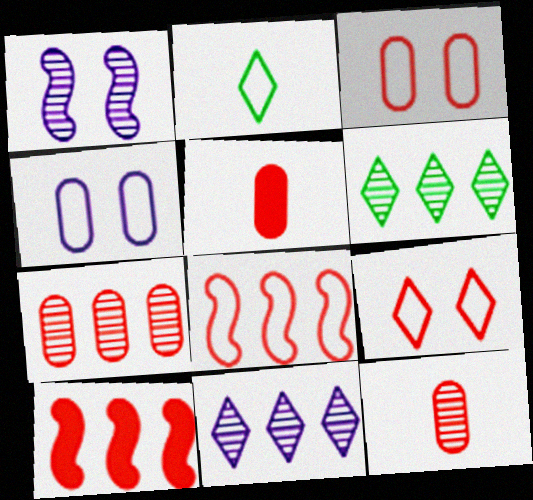[[1, 6, 12], 
[2, 4, 8], 
[3, 5, 7], 
[9, 10, 12]]